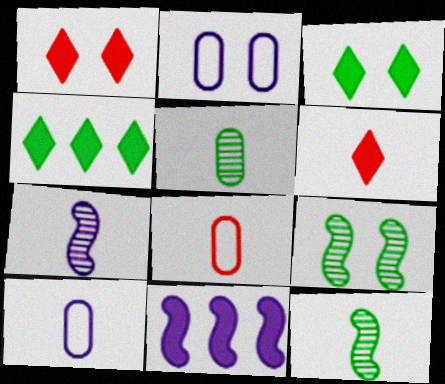[[1, 2, 9], 
[6, 10, 12]]